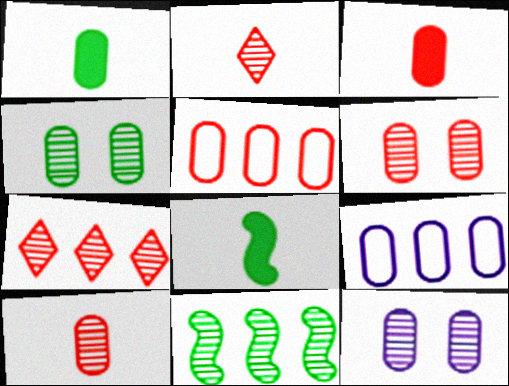[[1, 5, 12], 
[1, 6, 9], 
[2, 11, 12], 
[3, 4, 9], 
[3, 5, 6], 
[4, 6, 12]]